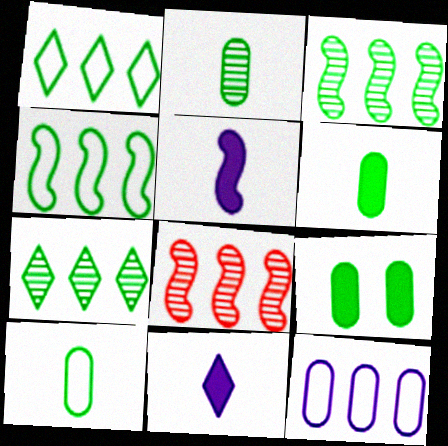[[2, 6, 10]]